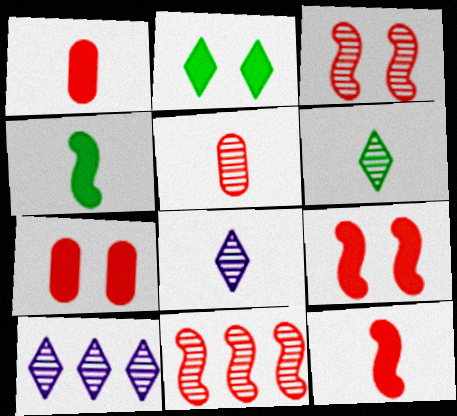[]